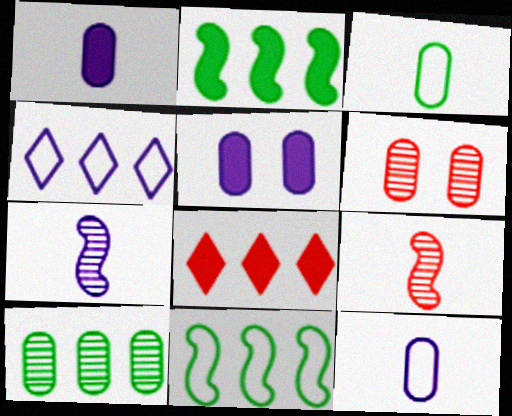[[4, 5, 7]]